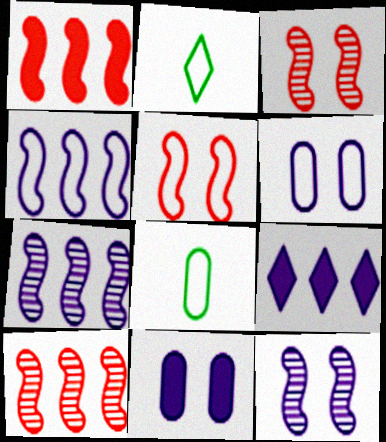[[2, 10, 11], 
[3, 8, 9]]